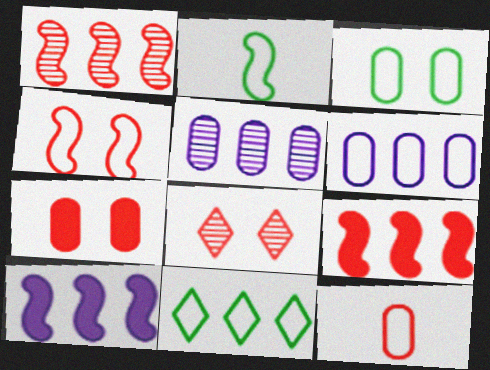[[2, 3, 11], 
[3, 6, 12], 
[4, 7, 8], 
[5, 9, 11], 
[8, 9, 12]]